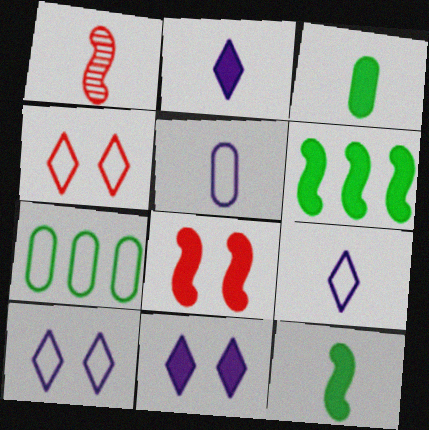[[1, 3, 9], 
[1, 7, 11]]